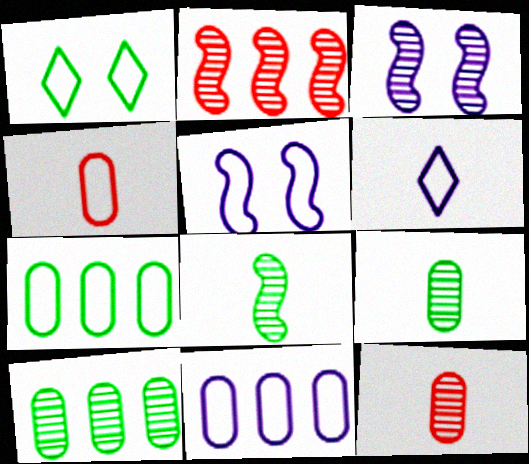[[2, 3, 8], 
[5, 6, 11]]